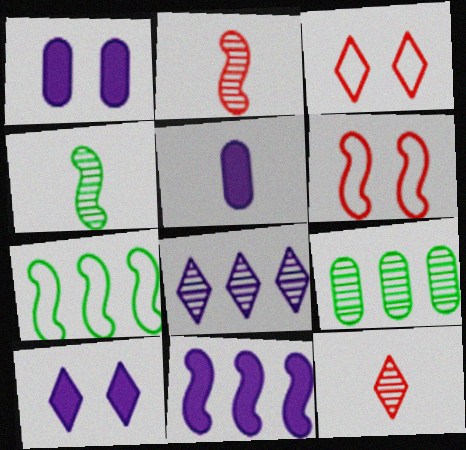[[1, 7, 12], 
[4, 6, 11], 
[5, 10, 11]]